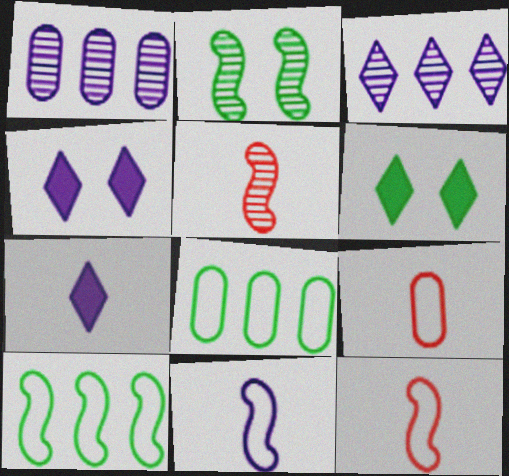[[1, 4, 11], 
[1, 6, 12], 
[4, 5, 8]]